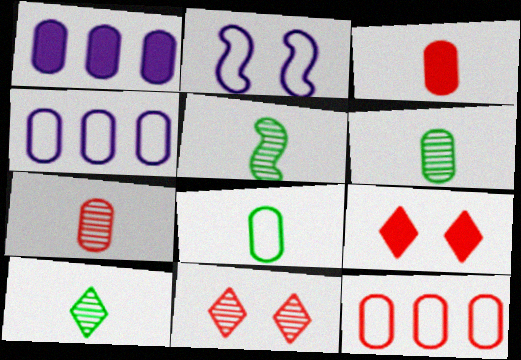[[4, 5, 9], 
[5, 6, 10]]